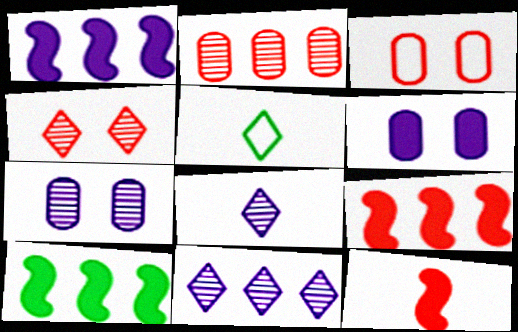[[1, 9, 10], 
[3, 8, 10], 
[5, 7, 9]]